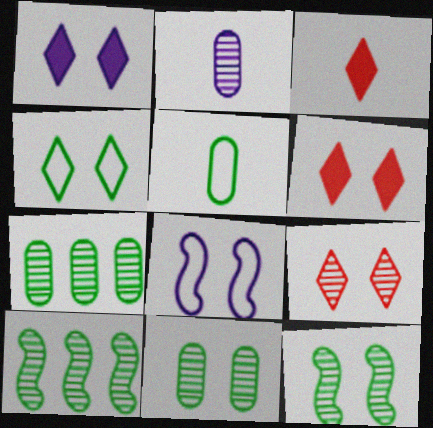[[1, 4, 9], 
[2, 9, 10], 
[3, 7, 8], 
[6, 8, 11]]